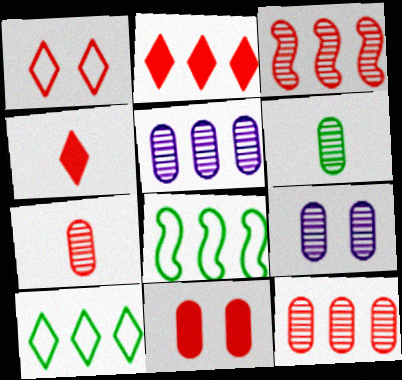[[2, 5, 8], 
[4, 8, 9], 
[6, 9, 12]]